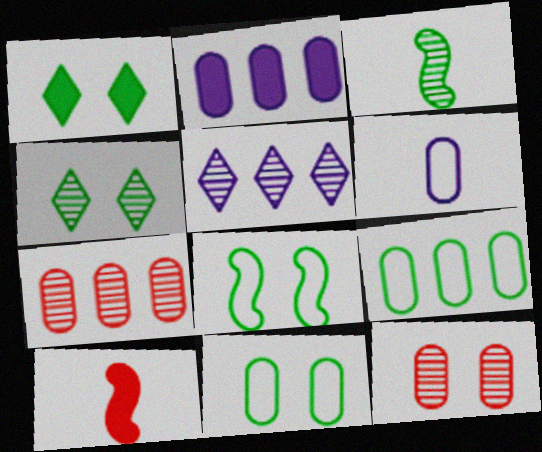[[1, 2, 10], 
[1, 3, 9], 
[2, 7, 9], 
[3, 5, 12], 
[5, 10, 11]]